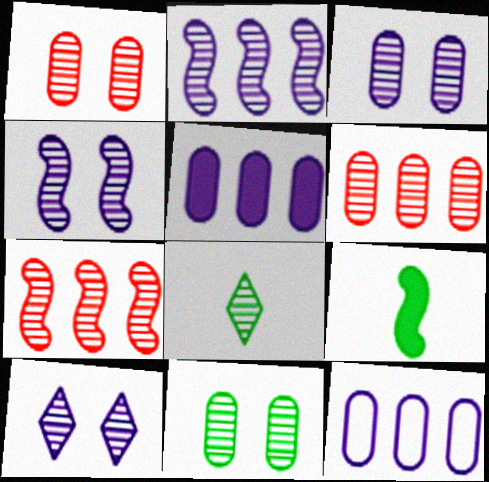[[1, 2, 8], 
[1, 3, 11], 
[3, 4, 10], 
[3, 7, 8], 
[4, 6, 8]]